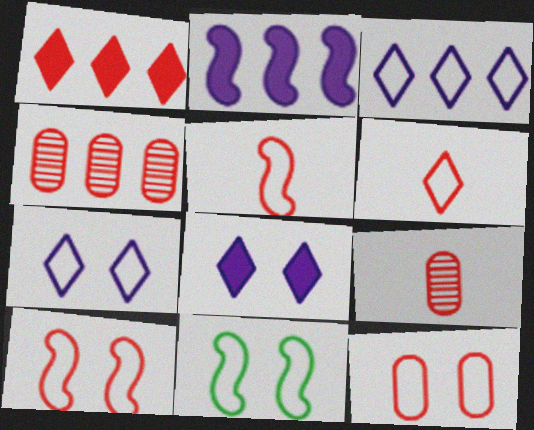[[1, 9, 10], 
[7, 11, 12]]